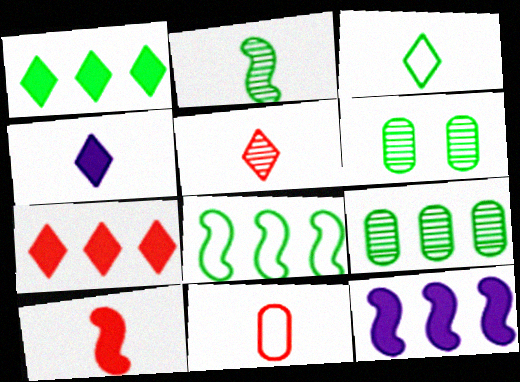[[1, 8, 9], 
[2, 4, 11], 
[3, 4, 5], 
[5, 10, 11]]